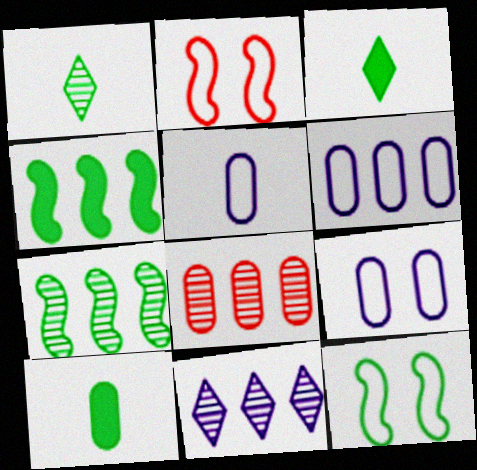[[2, 10, 11], 
[5, 6, 9], 
[7, 8, 11], 
[8, 9, 10]]